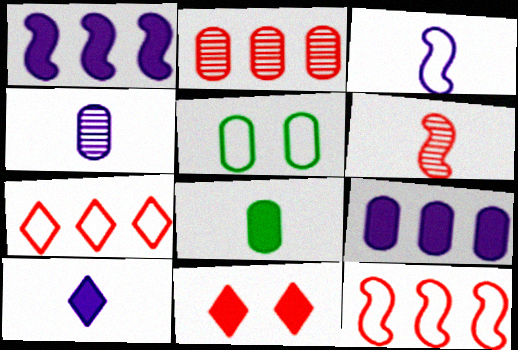[[1, 8, 11], 
[3, 4, 10], 
[3, 5, 7]]